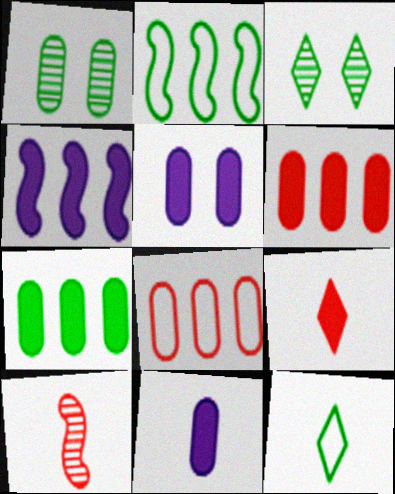[[1, 8, 11], 
[10, 11, 12]]